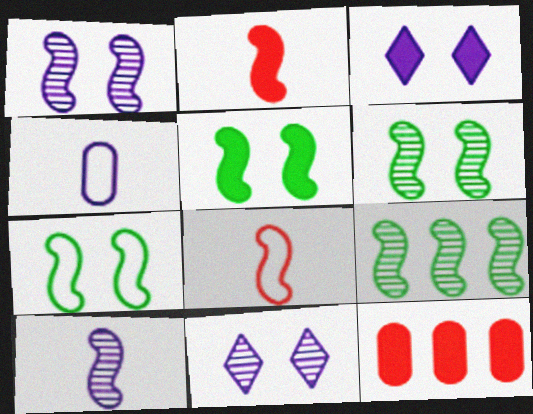[[5, 6, 7]]